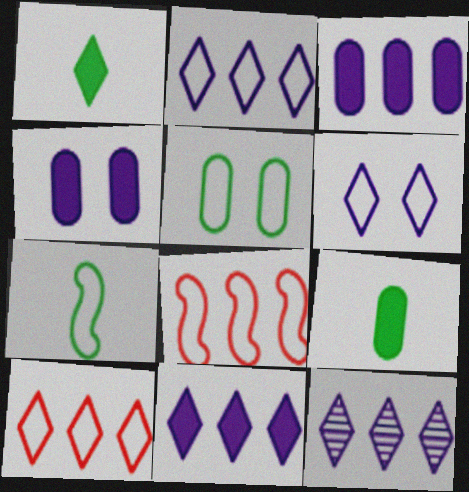[[2, 11, 12]]